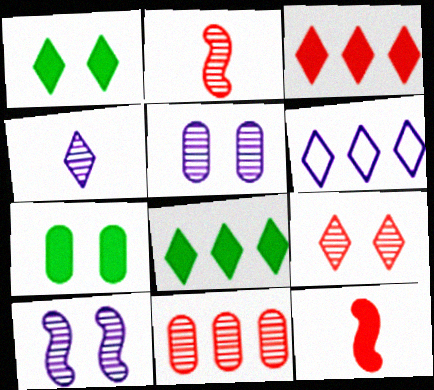[[2, 6, 7], 
[2, 9, 11]]